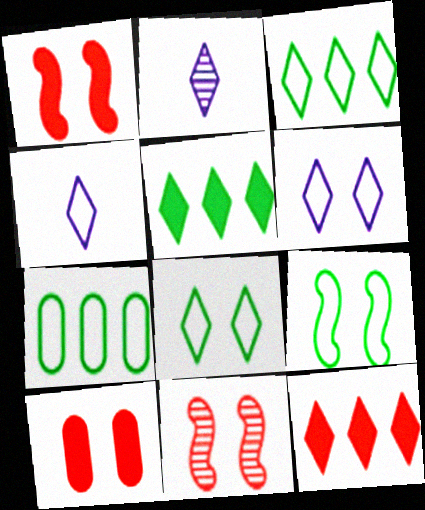[[1, 2, 7], 
[2, 8, 12]]